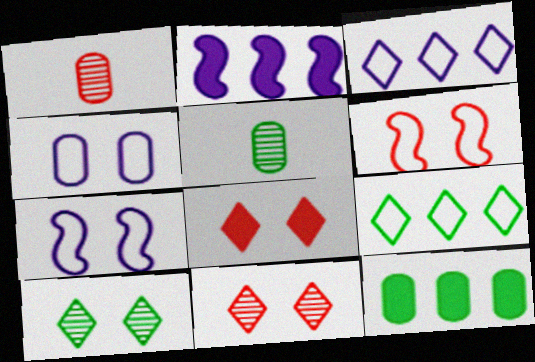[[1, 4, 12]]